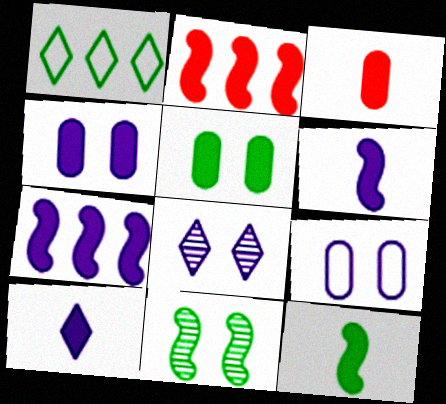[[2, 5, 10], 
[3, 10, 12], 
[4, 7, 10]]